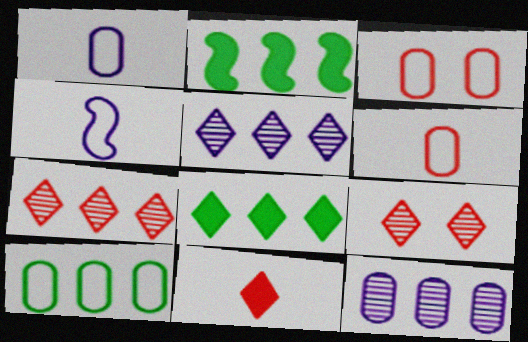[[1, 2, 9], 
[1, 3, 10]]